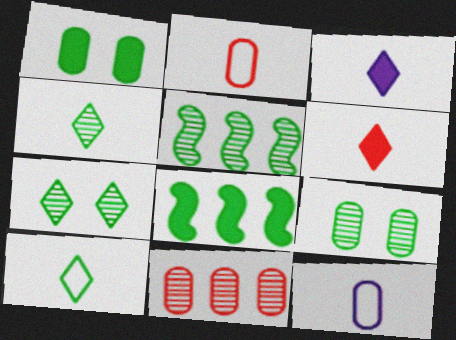[[1, 5, 10], 
[1, 11, 12], 
[4, 5, 9], 
[8, 9, 10]]